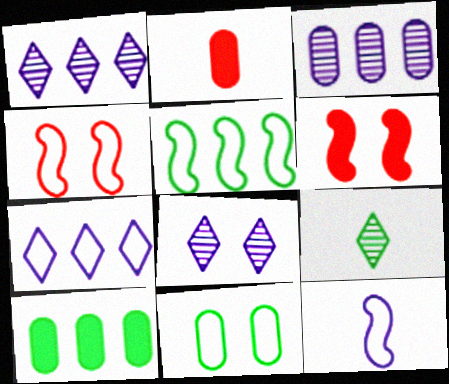[[2, 3, 11], 
[2, 5, 8], 
[2, 9, 12], 
[4, 5, 12], 
[6, 8, 11]]